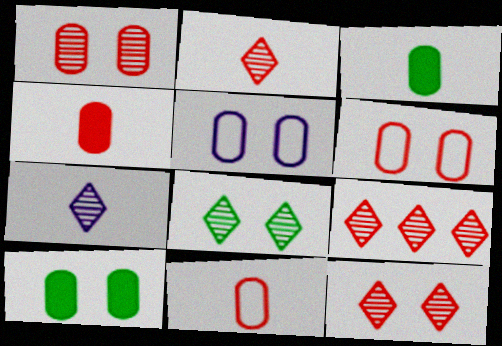[[1, 5, 10], 
[2, 9, 12], 
[7, 8, 9]]